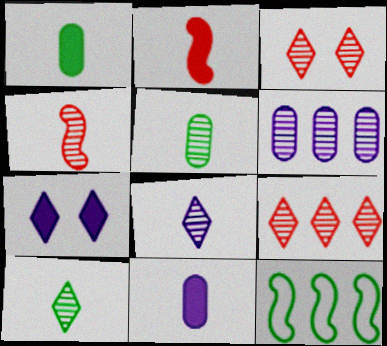[[3, 11, 12], 
[4, 5, 8]]